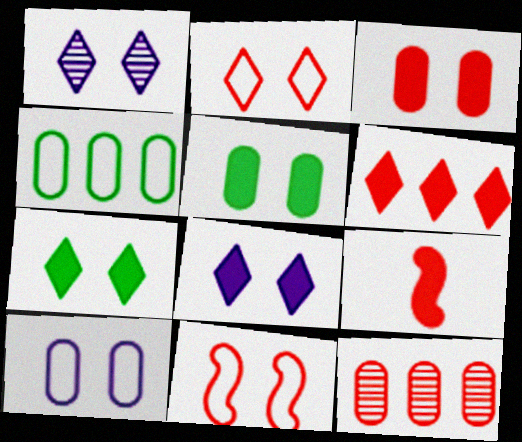[[1, 2, 7], 
[1, 4, 9], 
[1, 5, 11], 
[2, 9, 12], 
[3, 6, 9]]